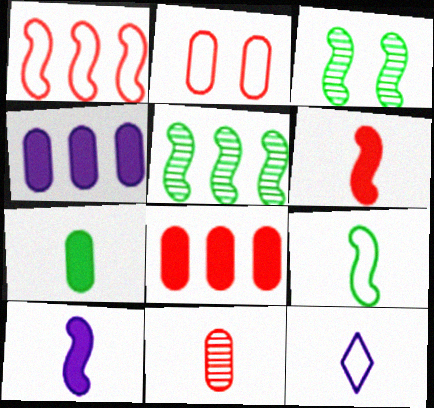[[1, 3, 10], 
[2, 8, 11], 
[3, 8, 12]]